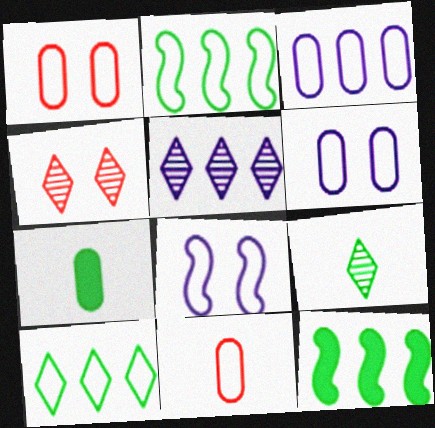[[4, 5, 9], 
[8, 10, 11]]